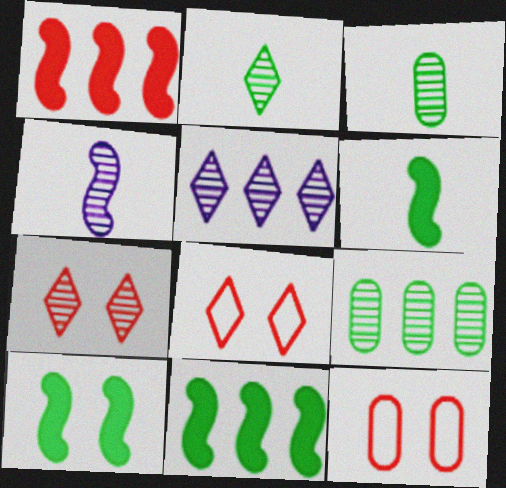[[2, 5, 7], 
[4, 7, 9], 
[5, 6, 12], 
[6, 10, 11]]